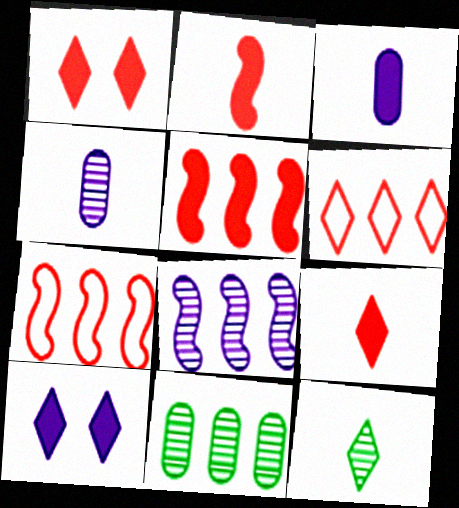[[6, 10, 12]]